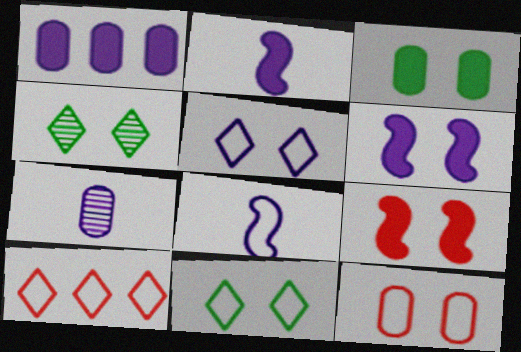[[4, 6, 12]]